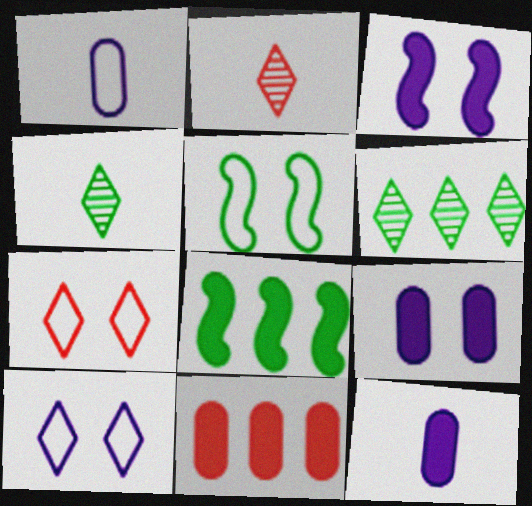[]